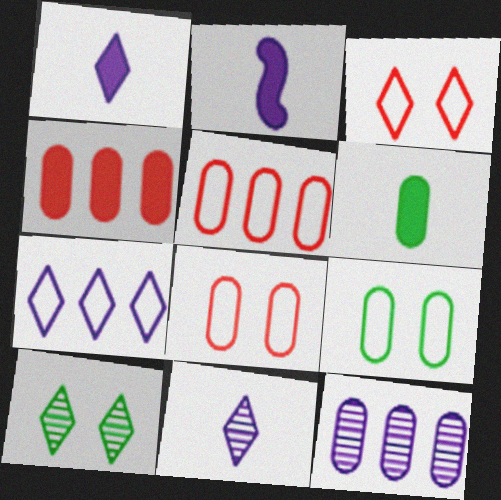[[2, 5, 10], 
[6, 8, 12]]